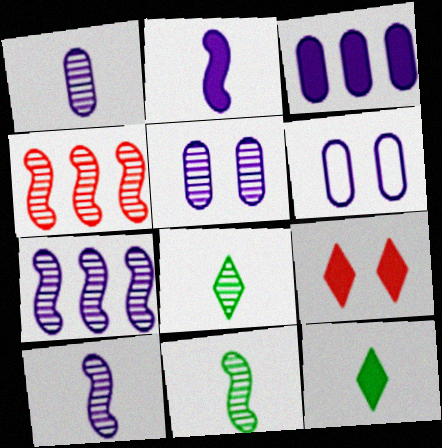[[1, 3, 6], 
[4, 5, 8], 
[4, 6, 12]]